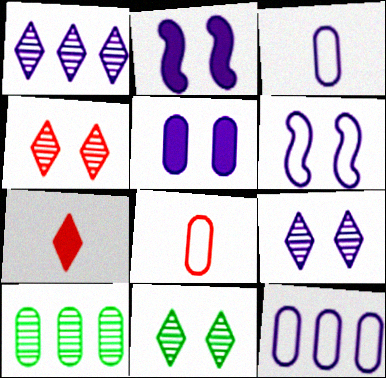[[1, 2, 3], 
[4, 9, 11], 
[5, 6, 9], 
[5, 8, 10], 
[6, 7, 10]]